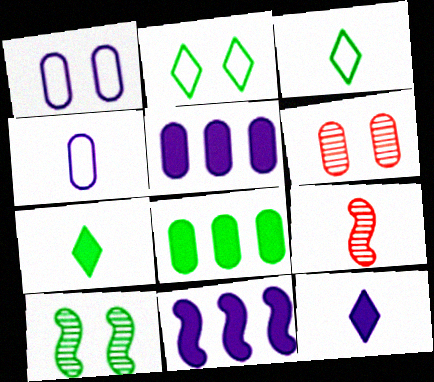[[2, 5, 9], 
[3, 6, 11], 
[3, 8, 10], 
[4, 6, 8], 
[4, 7, 9]]